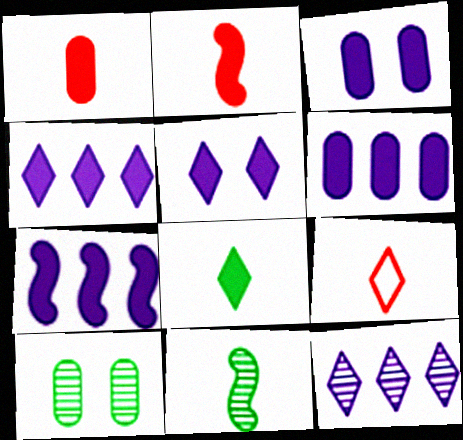[[4, 6, 7], 
[7, 9, 10]]